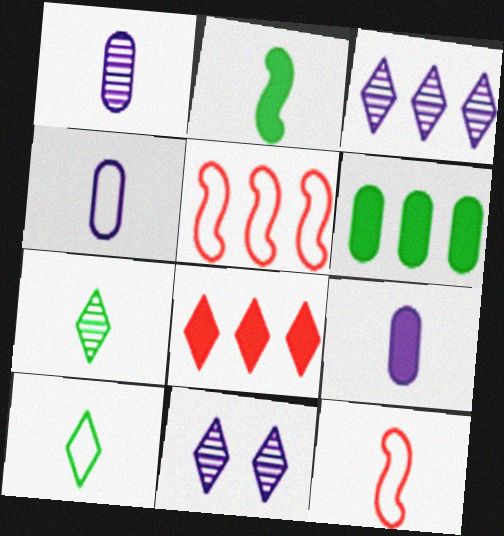[[1, 4, 9], 
[3, 5, 6], 
[4, 10, 12], 
[6, 11, 12], 
[7, 9, 12], 
[8, 10, 11]]